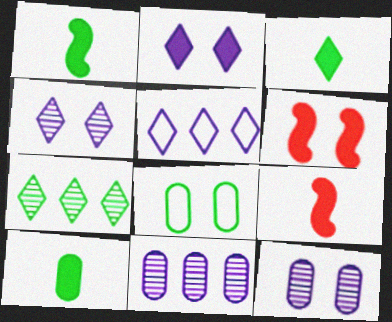[[1, 3, 10], 
[1, 7, 8], 
[4, 6, 8]]